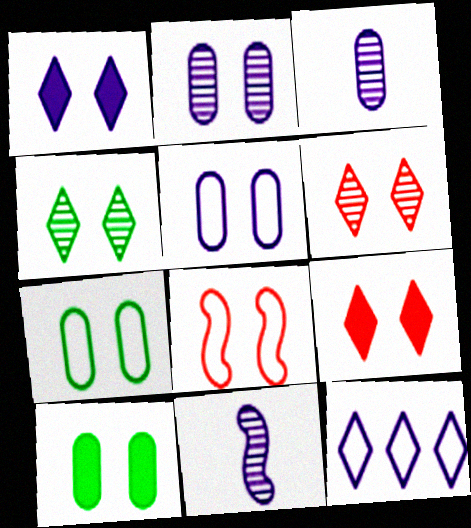[]